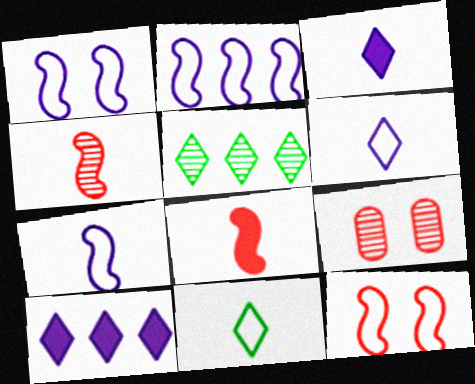[[1, 2, 7]]